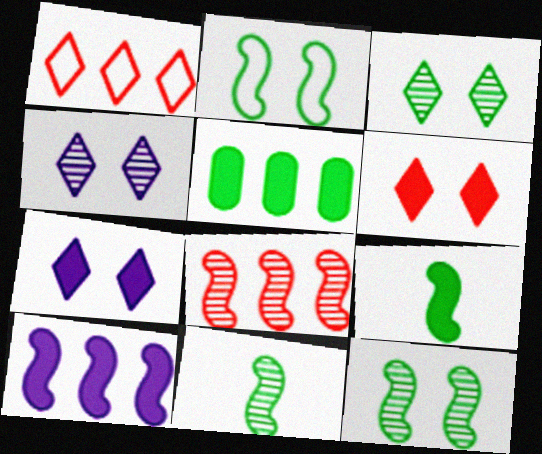[]